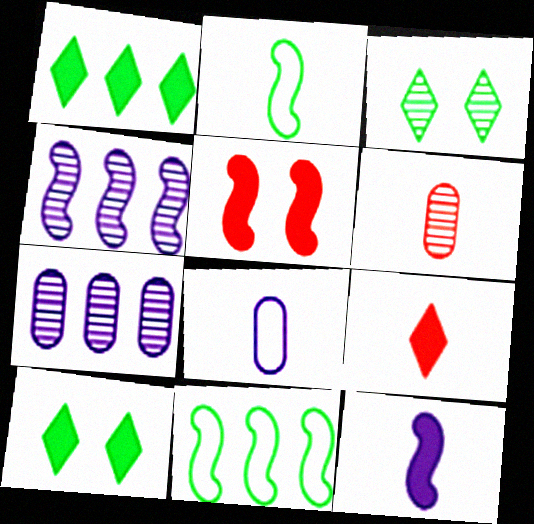[[2, 4, 5], 
[3, 4, 6]]